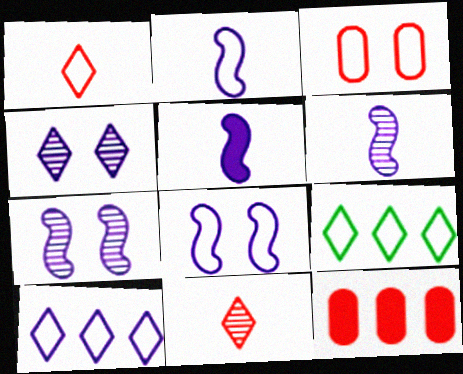[[2, 3, 9], 
[2, 5, 6]]